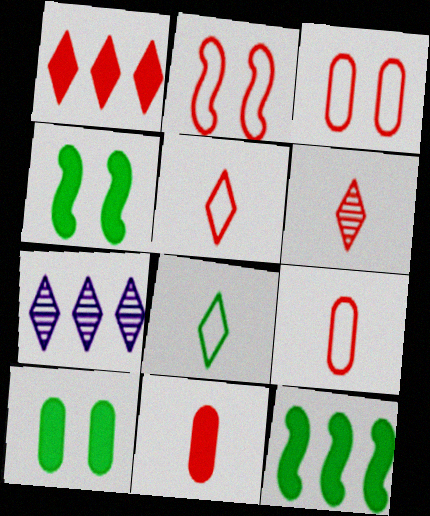[[4, 7, 9]]